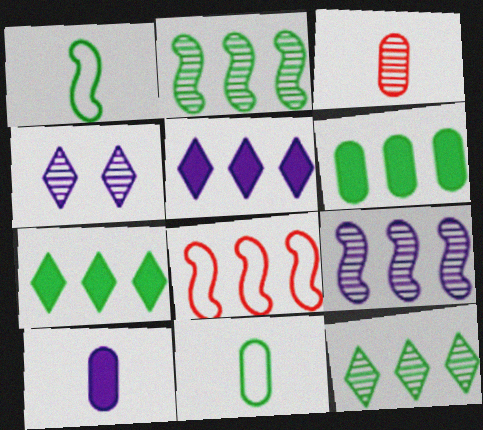[[2, 3, 4], 
[3, 10, 11]]